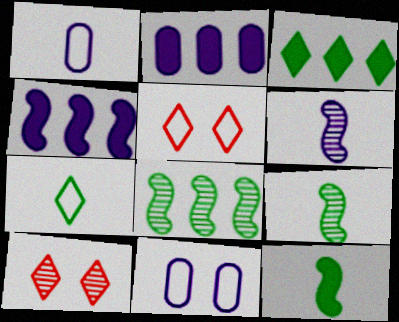[[2, 5, 9]]